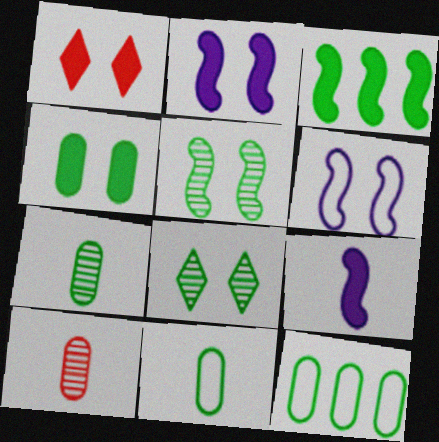[[1, 2, 4], 
[3, 8, 11], 
[4, 7, 12]]